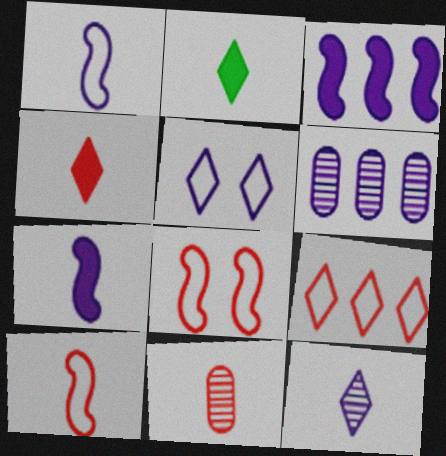[[1, 2, 11], 
[2, 6, 8], 
[4, 10, 11], 
[5, 6, 7]]